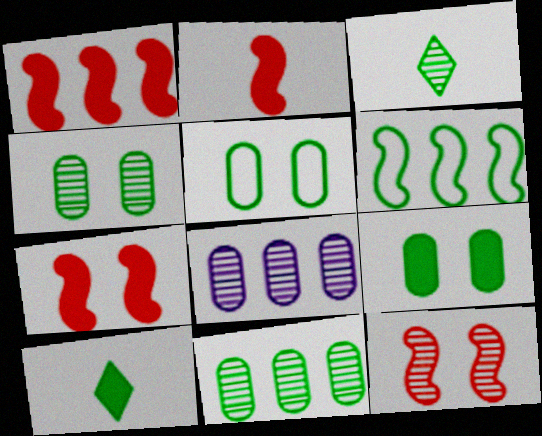[[1, 2, 7], 
[3, 6, 9], 
[3, 8, 12], 
[4, 5, 9], 
[4, 6, 10]]